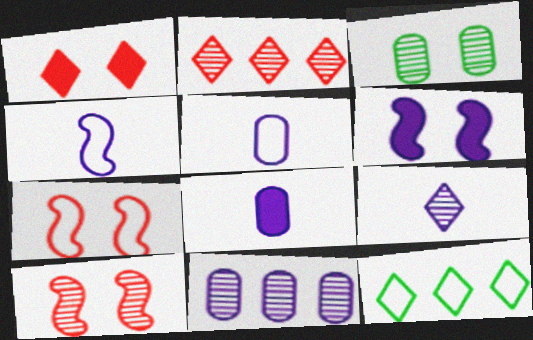[[1, 9, 12], 
[4, 8, 9], 
[5, 7, 12], 
[8, 10, 12]]